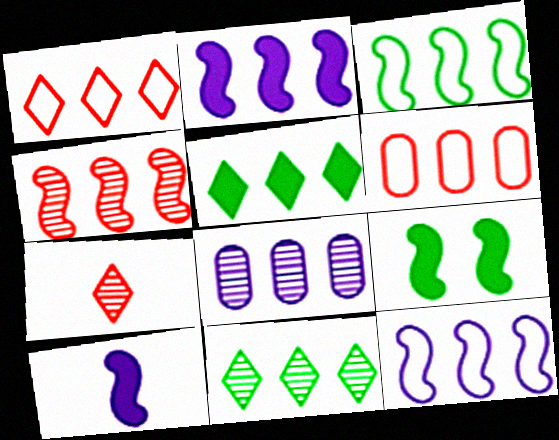[[2, 3, 4], 
[2, 6, 11], 
[4, 8, 11]]